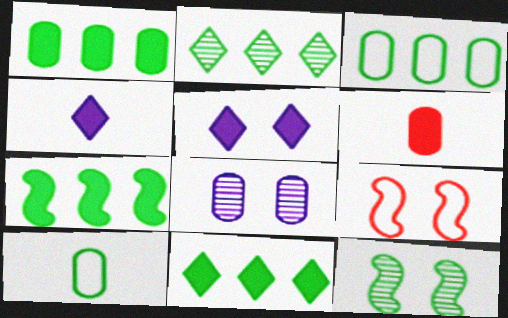[[1, 7, 11], 
[2, 3, 7], 
[3, 6, 8], 
[5, 6, 7], 
[10, 11, 12]]